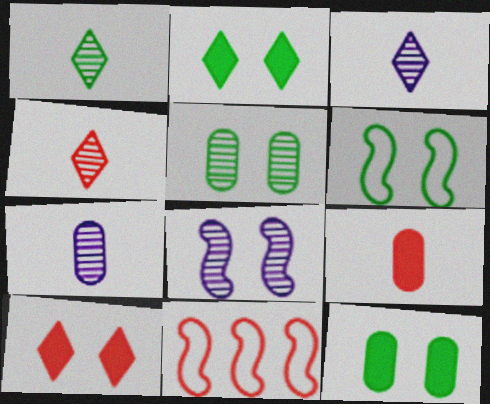[[1, 3, 4], 
[2, 5, 6], 
[2, 7, 11], 
[3, 11, 12]]